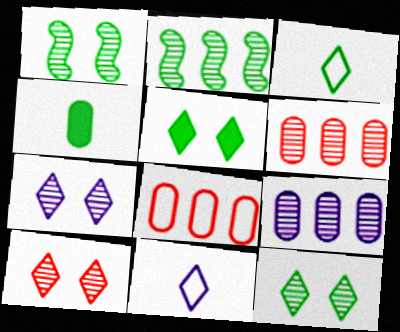[[7, 10, 12]]